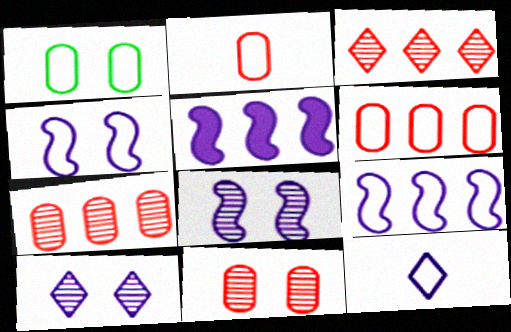[]